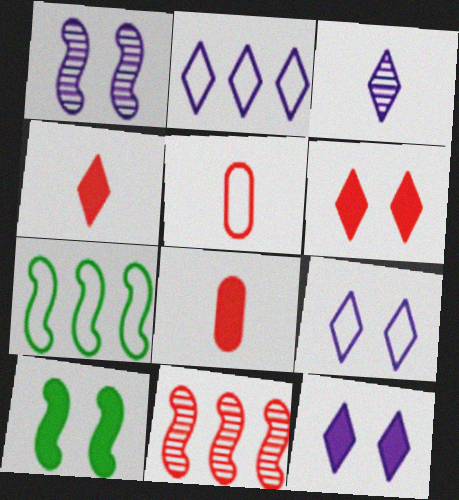[[2, 3, 12], 
[5, 6, 11], 
[5, 7, 9]]